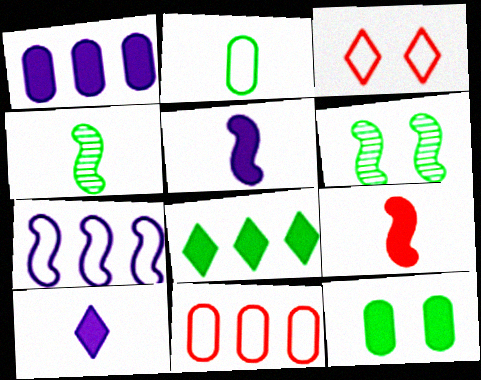[[1, 3, 4], 
[2, 3, 7], 
[2, 6, 8], 
[6, 7, 9], 
[6, 10, 11]]